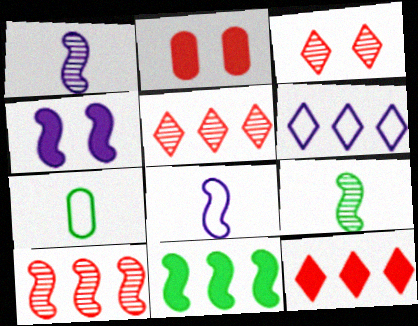[[2, 6, 9], 
[4, 5, 7]]